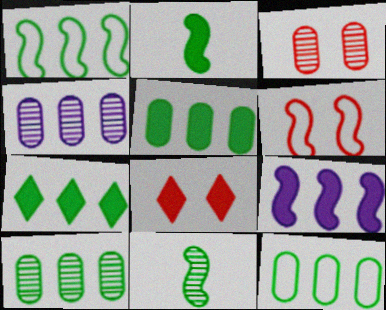[[1, 7, 10], 
[3, 6, 8], 
[5, 10, 12], 
[6, 9, 11]]